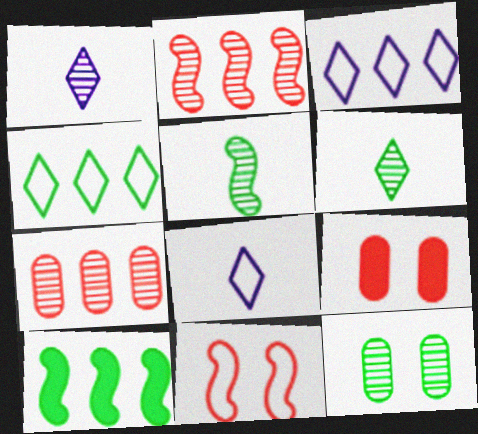[[1, 2, 12], 
[3, 5, 9], 
[3, 7, 10]]